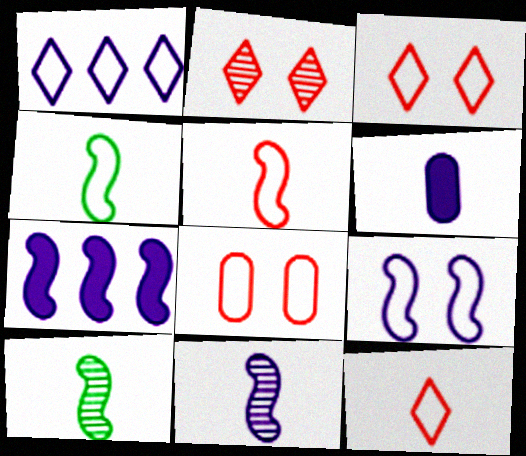[[1, 4, 8], 
[6, 10, 12], 
[7, 9, 11]]